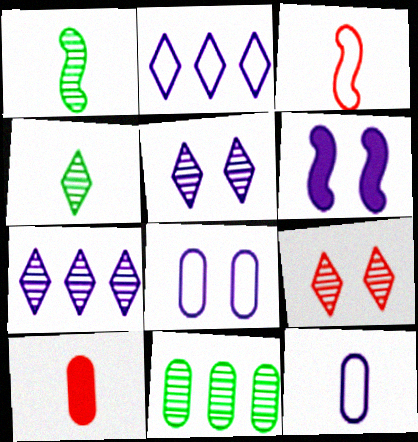[[4, 7, 9], 
[5, 6, 8], 
[6, 7, 12], 
[8, 10, 11]]